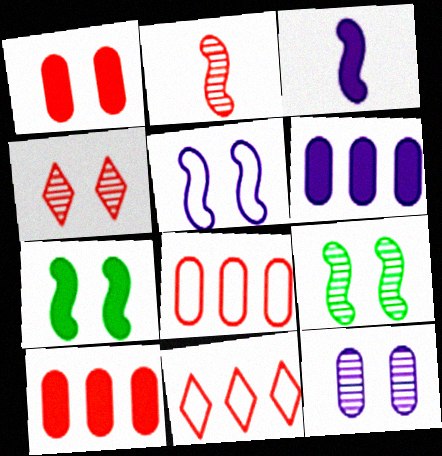[[1, 2, 11], 
[4, 9, 12]]